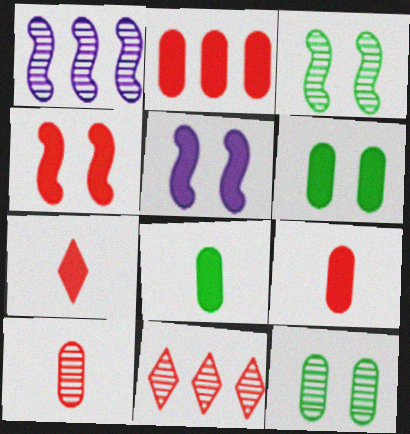[[2, 4, 7]]